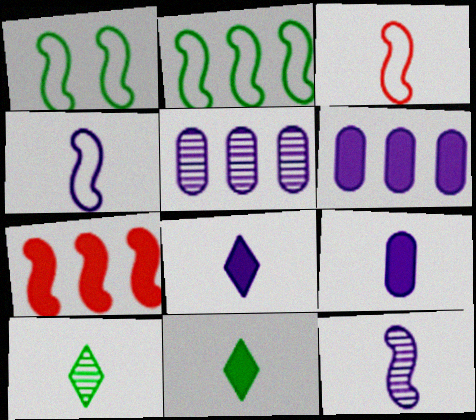[[1, 7, 12], 
[3, 9, 10]]